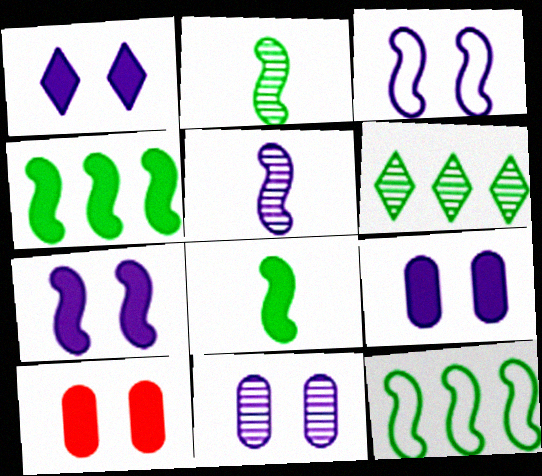[[1, 3, 11], 
[1, 7, 9]]